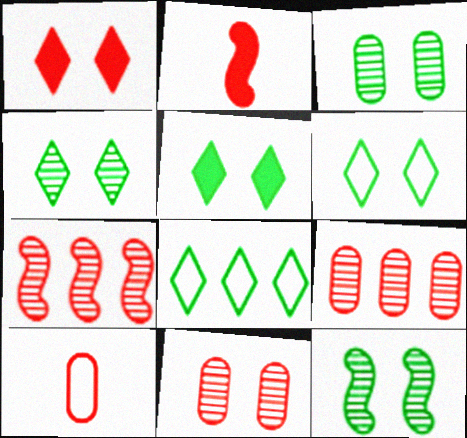[[1, 7, 10], 
[3, 4, 12], 
[4, 5, 6]]